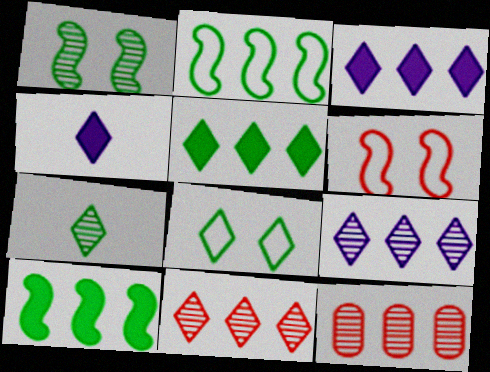[[2, 3, 12], 
[4, 8, 11], 
[5, 7, 8]]